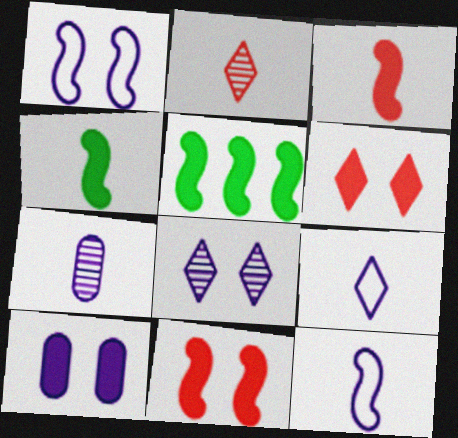[[1, 8, 10]]